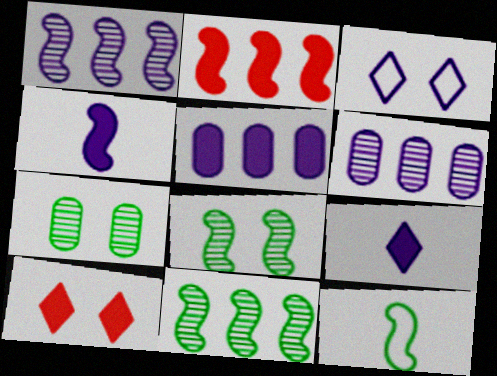[[3, 4, 6], 
[6, 10, 12]]